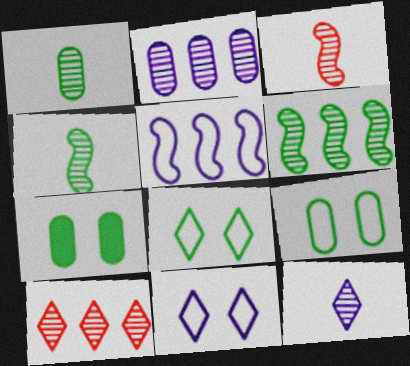[[1, 3, 12], 
[2, 6, 10]]